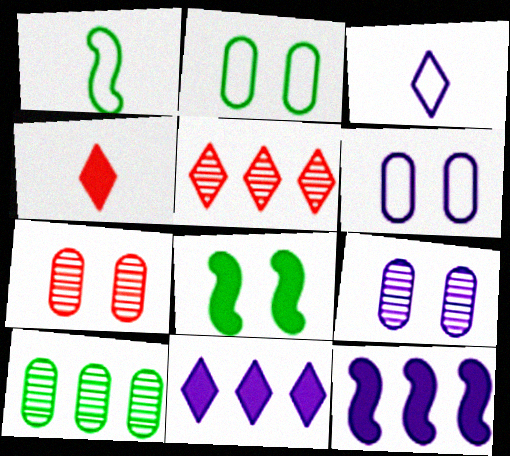[[1, 7, 11], 
[3, 9, 12]]